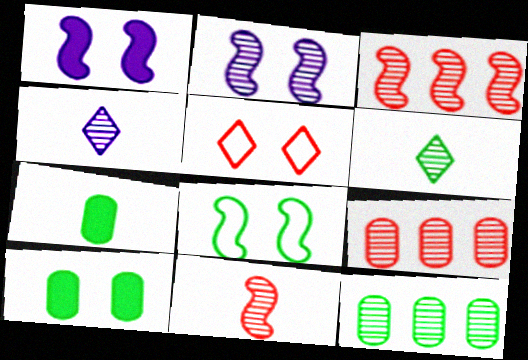[[2, 5, 10], 
[2, 6, 9]]